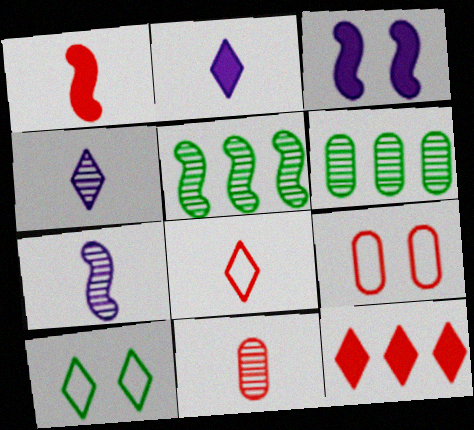[[1, 8, 11], 
[2, 5, 9], 
[3, 6, 8], 
[4, 10, 12]]